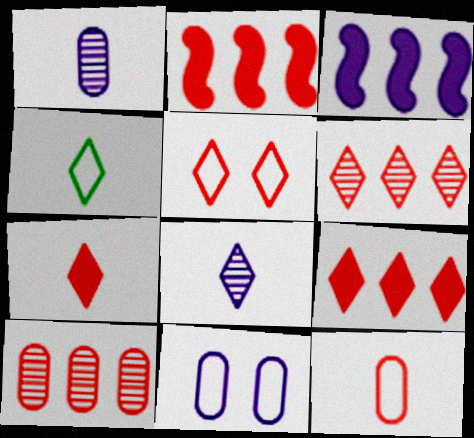[[3, 8, 11], 
[4, 7, 8], 
[5, 6, 7]]